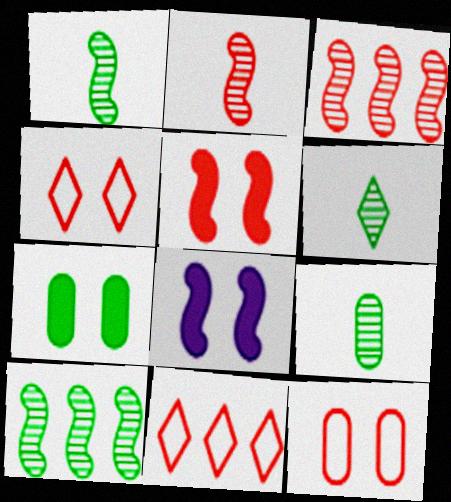[[1, 6, 9], 
[8, 9, 11]]